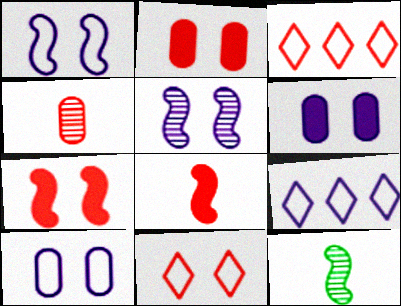[[2, 9, 12], 
[3, 4, 7], 
[3, 6, 12]]